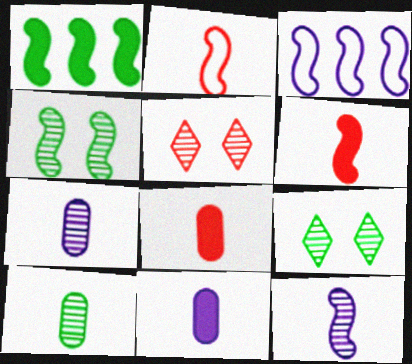[[3, 4, 6], 
[3, 8, 9]]